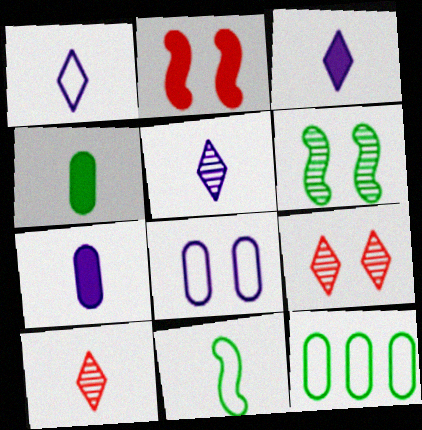[[1, 3, 5], 
[2, 5, 12], 
[7, 10, 11]]